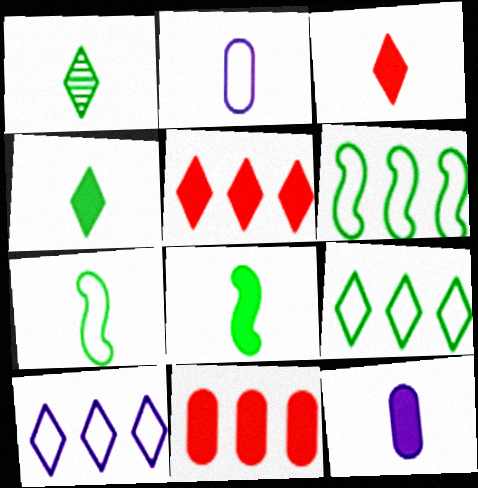[[3, 8, 12]]